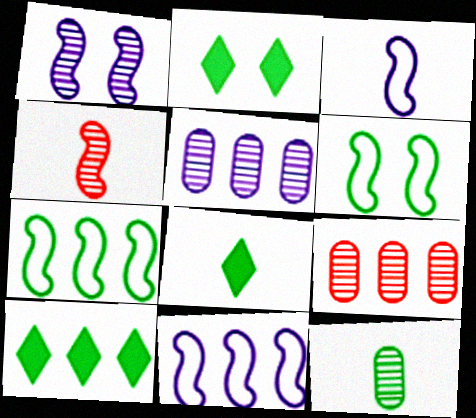[[2, 3, 9], 
[2, 7, 12], 
[2, 8, 10], 
[6, 10, 12], 
[9, 10, 11]]